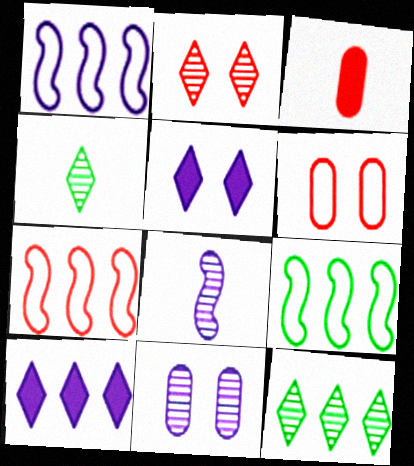[[1, 7, 9], 
[2, 3, 7]]